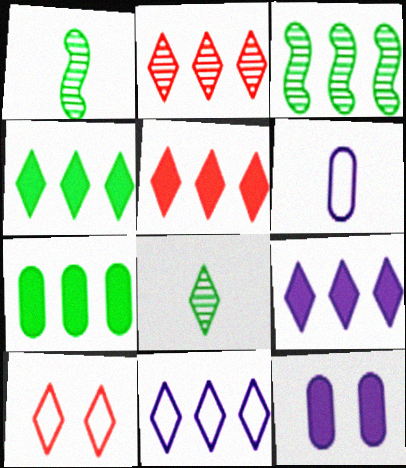[[2, 4, 11], 
[4, 5, 9], 
[8, 9, 10]]